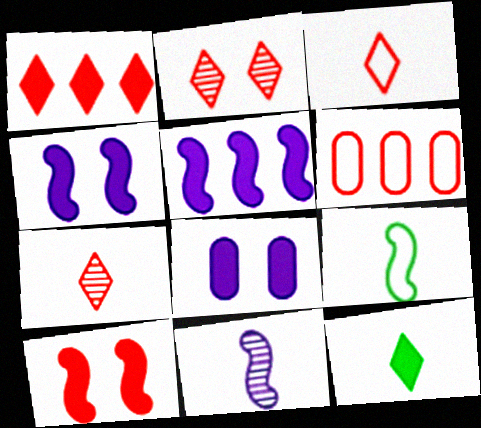[[1, 2, 3], 
[6, 7, 10]]